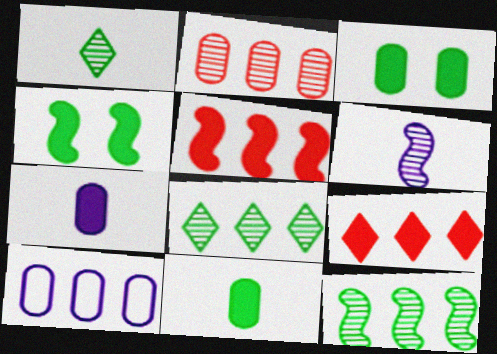[[4, 7, 9], 
[5, 8, 10], 
[9, 10, 12]]